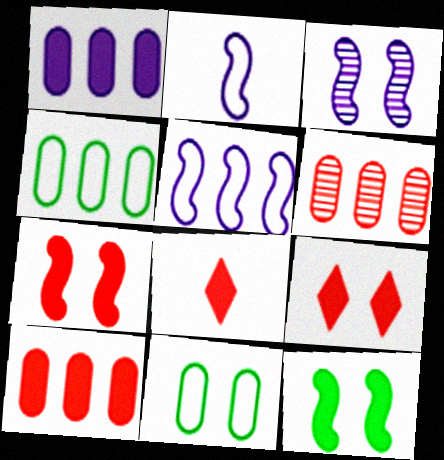[[1, 4, 6], 
[1, 8, 12], 
[3, 4, 8], 
[3, 9, 11], 
[7, 8, 10]]